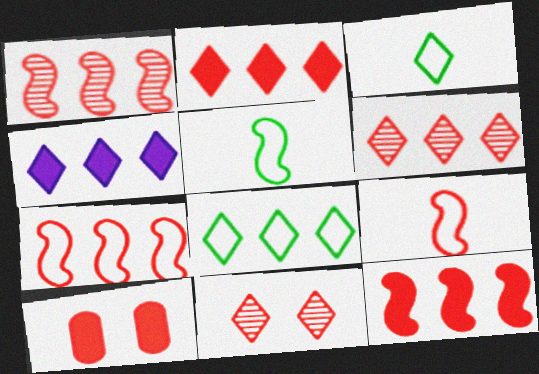[[1, 7, 12], 
[3, 4, 11], 
[4, 6, 8], 
[6, 9, 10]]